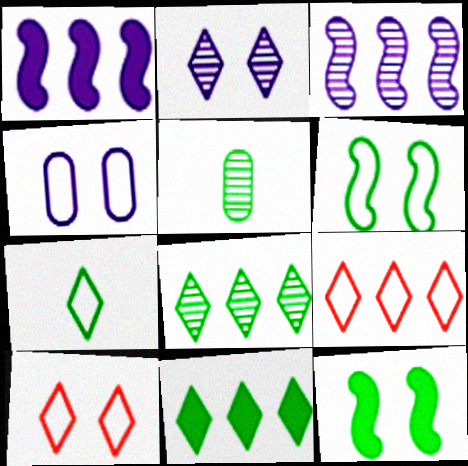[[1, 5, 10], 
[4, 6, 10], 
[5, 6, 11]]